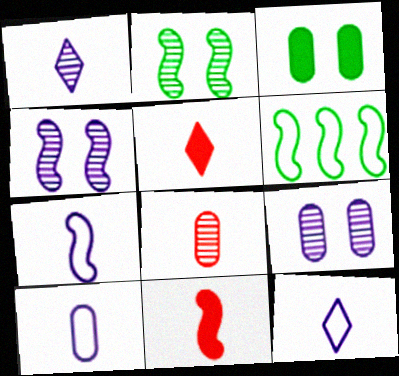[[4, 6, 11], 
[5, 6, 9], 
[7, 10, 12]]